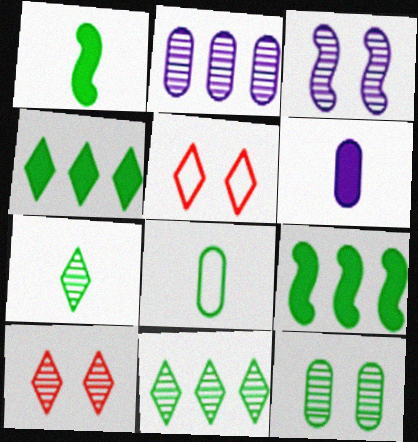[[1, 2, 5], 
[1, 7, 8], 
[3, 10, 12]]